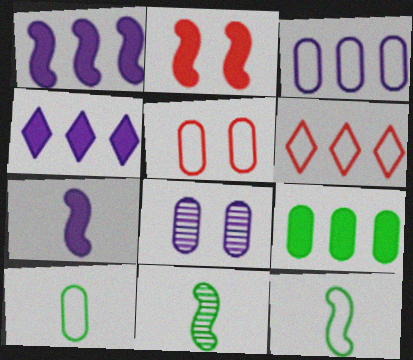[[3, 5, 10], 
[4, 5, 11]]